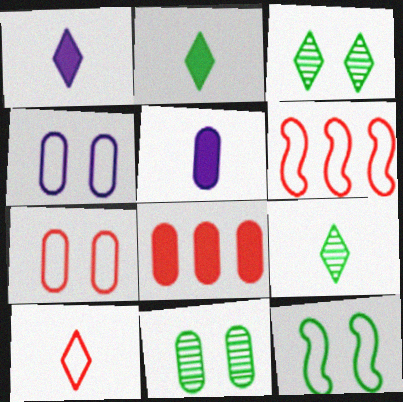[[1, 6, 11], 
[1, 9, 10], 
[3, 5, 6], 
[6, 7, 10]]